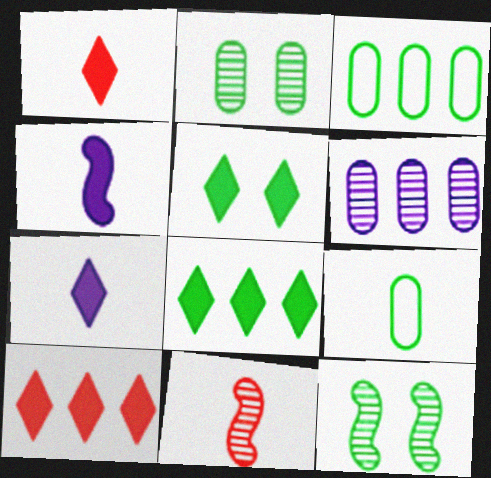[[5, 7, 10], 
[7, 9, 11], 
[8, 9, 12]]